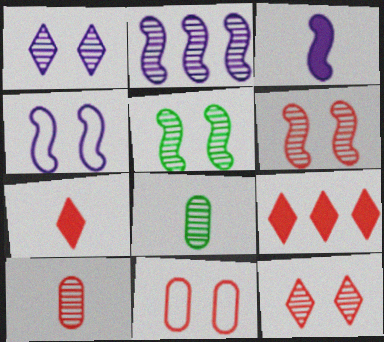[[2, 3, 4], 
[2, 8, 12], 
[4, 8, 9]]